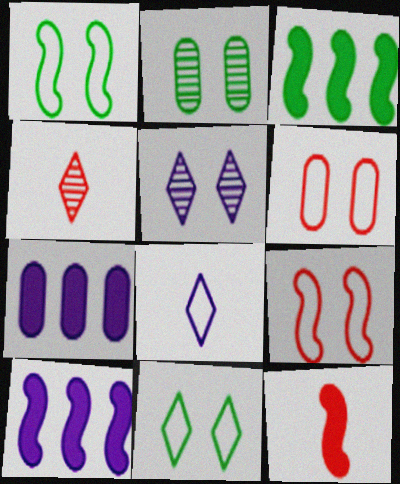[[1, 4, 7]]